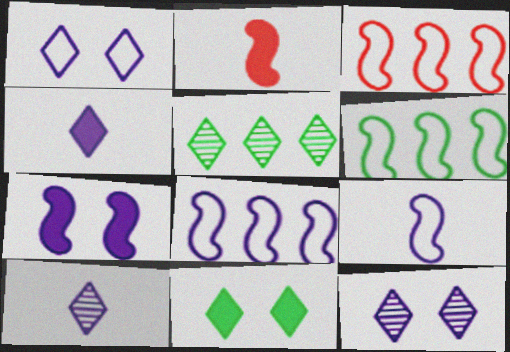[[3, 6, 8]]